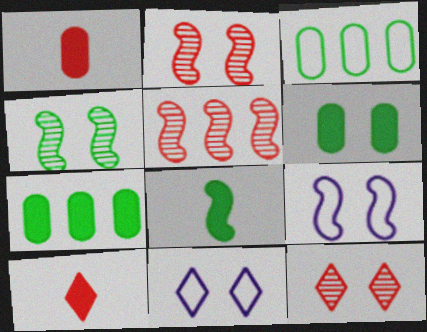[[2, 6, 11], 
[5, 8, 9], 
[6, 9, 12]]